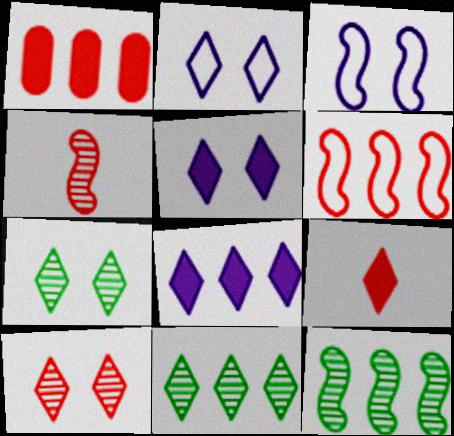[[2, 9, 11]]